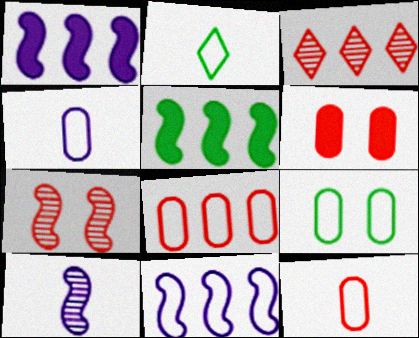[[4, 8, 9]]